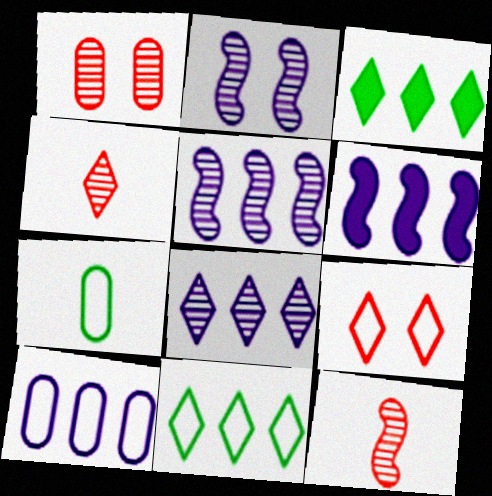[[6, 8, 10]]